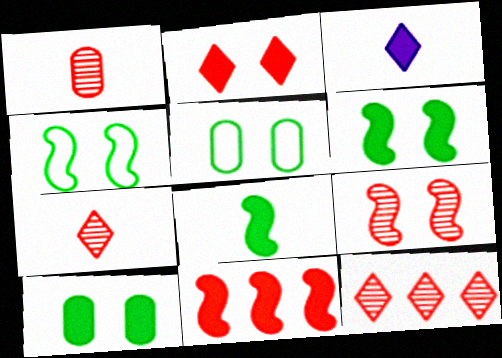[[1, 9, 12], 
[3, 10, 11]]